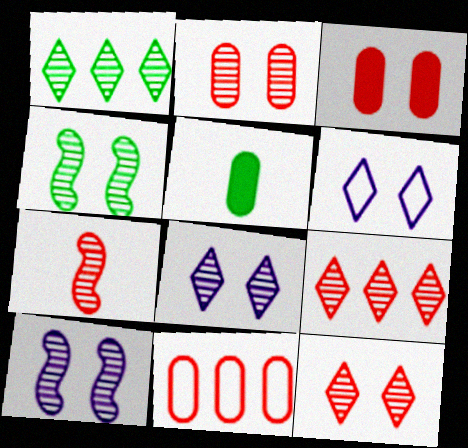[[2, 4, 8], 
[2, 7, 9], 
[3, 4, 6]]